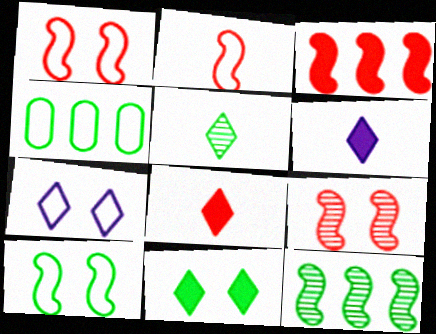[[2, 3, 9], 
[2, 4, 7], 
[4, 6, 9]]